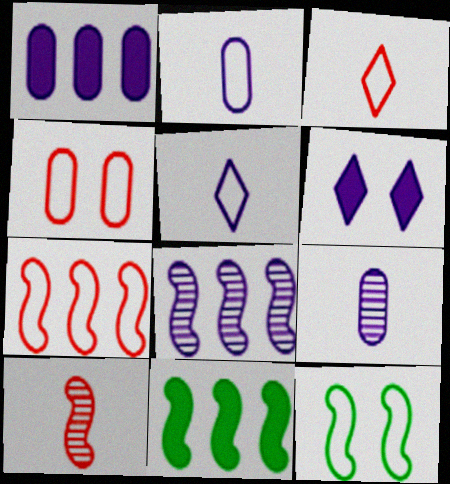[[2, 6, 8], 
[3, 4, 7], 
[7, 8, 11]]